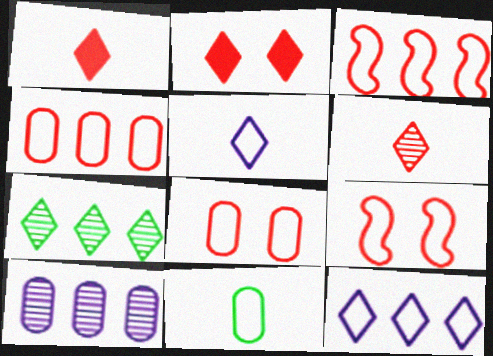[[2, 5, 7], 
[9, 11, 12]]